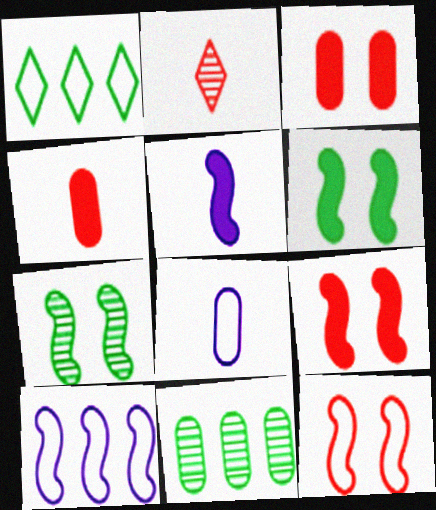[[1, 8, 12], 
[3, 8, 11]]